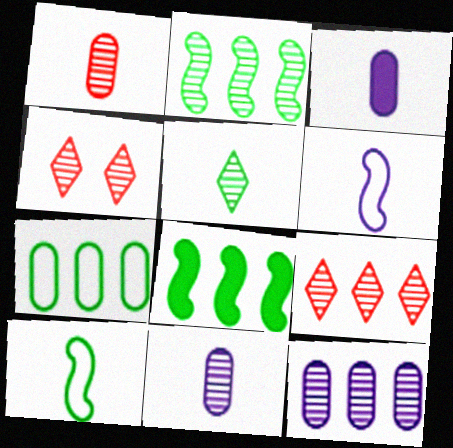[[2, 4, 11], 
[2, 9, 12]]